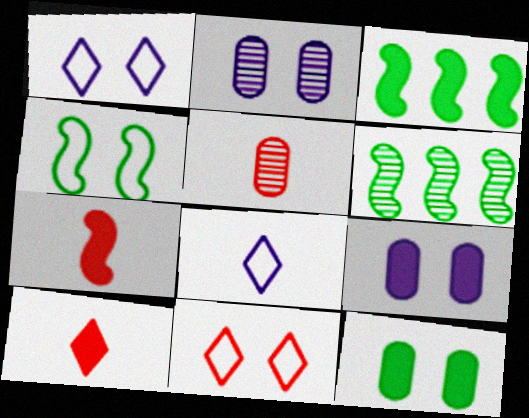[[1, 3, 5], 
[3, 9, 10]]